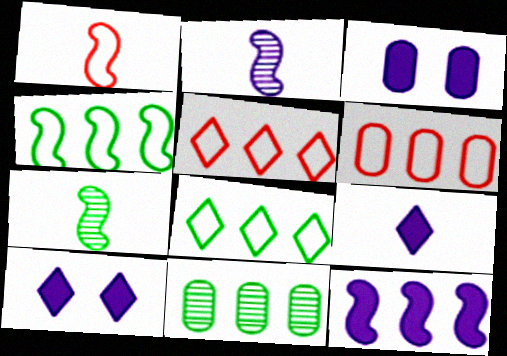[[1, 10, 11], 
[3, 5, 7], 
[3, 9, 12], 
[5, 11, 12], 
[6, 7, 10]]